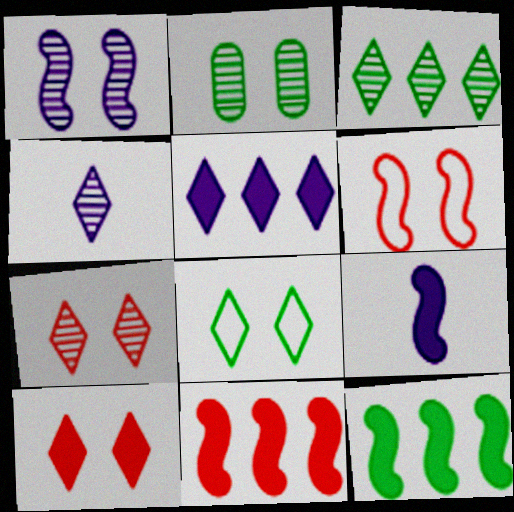[[1, 2, 7], 
[3, 4, 7]]